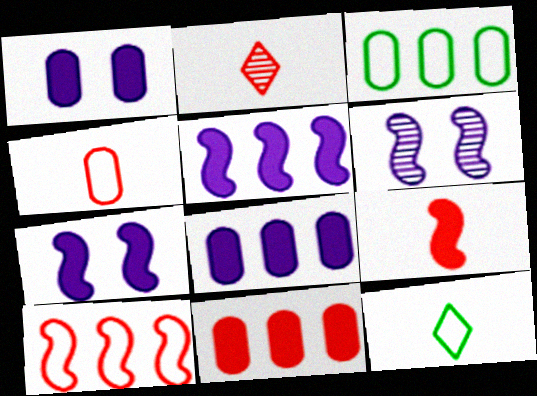[[2, 3, 7], 
[2, 4, 9], 
[6, 11, 12]]